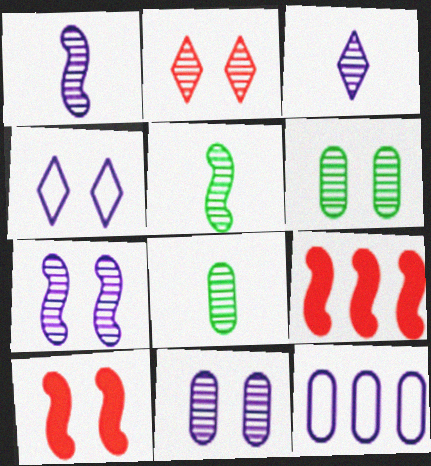[[2, 6, 7], 
[4, 6, 10], 
[4, 8, 9]]